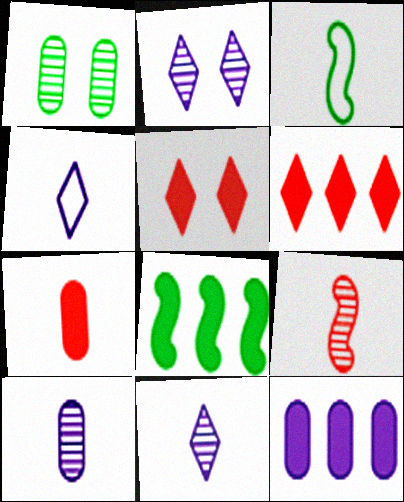[[3, 7, 11], 
[6, 8, 12]]